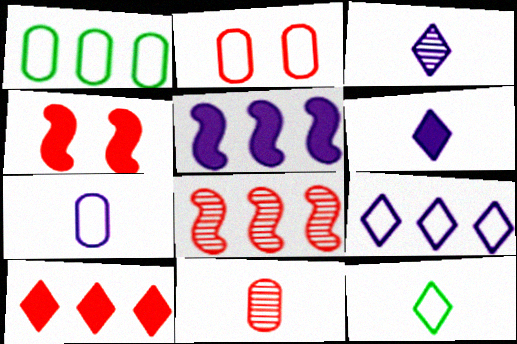[[1, 2, 7], 
[1, 3, 4]]